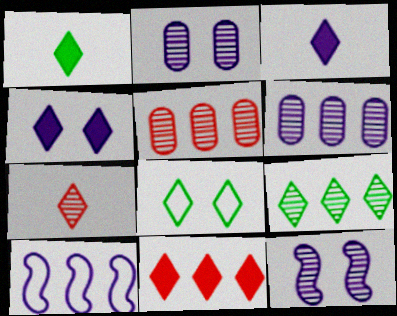[[1, 4, 11], 
[1, 8, 9], 
[2, 3, 10]]